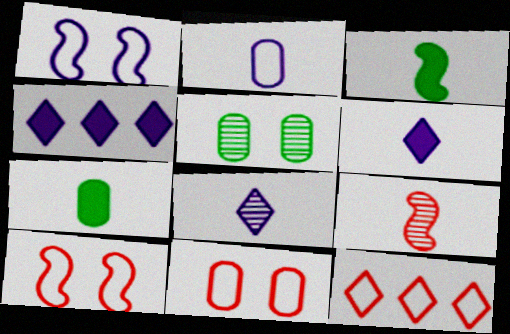[]